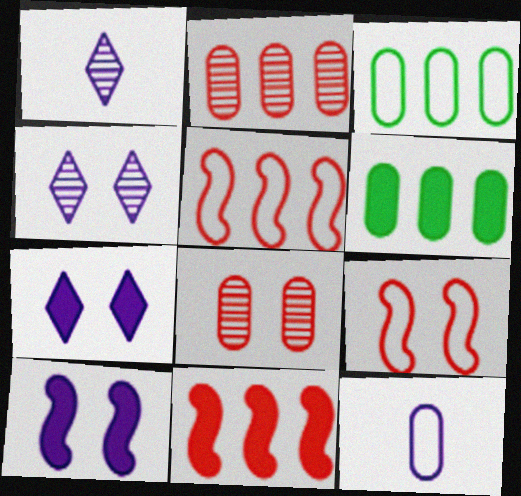[[1, 6, 9], 
[6, 8, 12]]